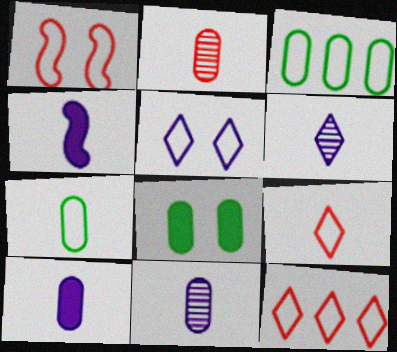[[2, 7, 10]]